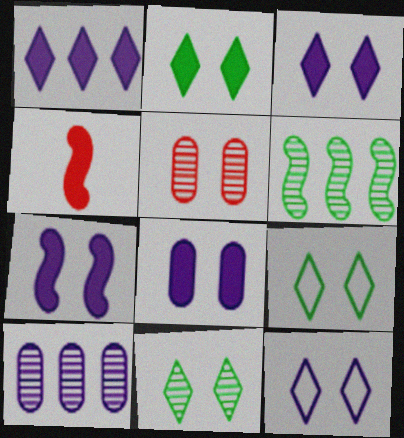[[2, 9, 11], 
[3, 7, 8], 
[4, 9, 10], 
[5, 7, 9]]